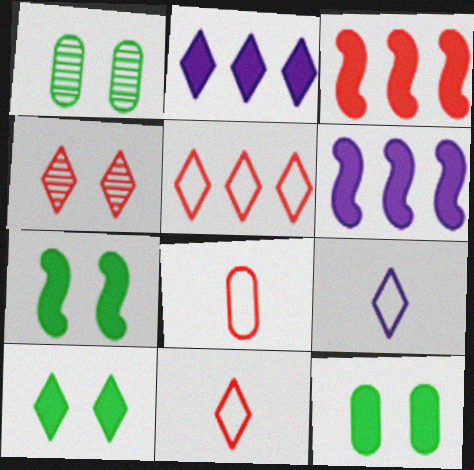[[1, 3, 9], 
[1, 6, 11], 
[3, 4, 8], 
[7, 10, 12]]